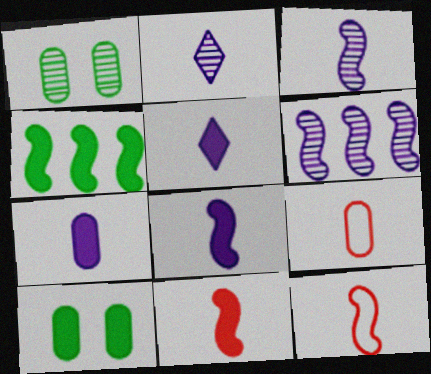[[5, 7, 8]]